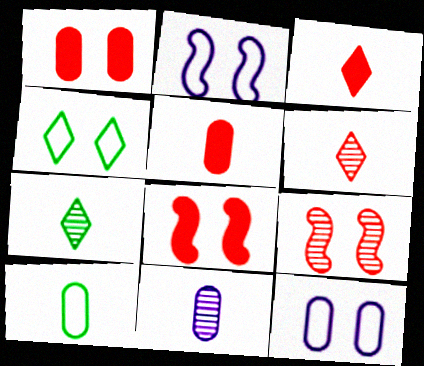[[5, 10, 11]]